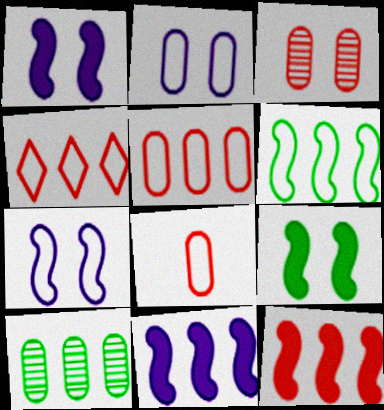[[4, 10, 11]]